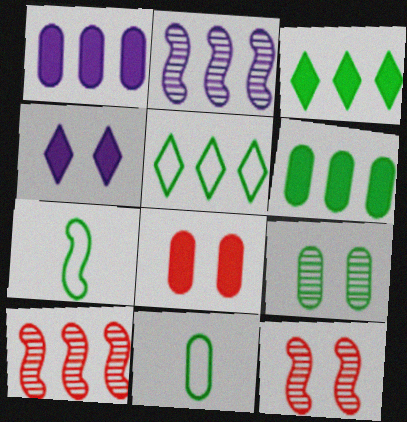[[1, 5, 10], 
[3, 7, 9], 
[4, 10, 11], 
[6, 9, 11]]